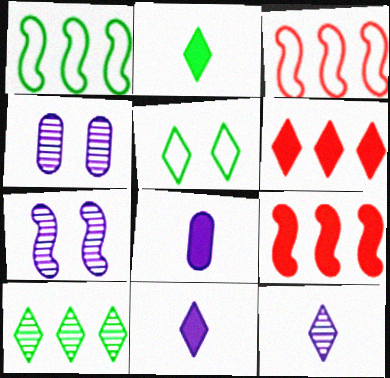[[2, 3, 4], 
[2, 5, 10], 
[5, 6, 12]]